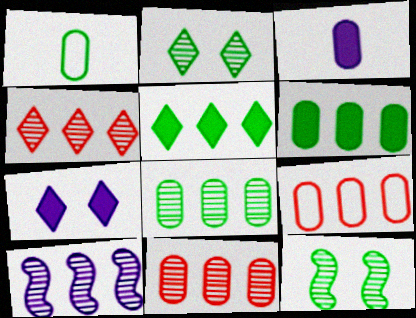[[1, 5, 12], 
[4, 8, 10], 
[5, 9, 10]]